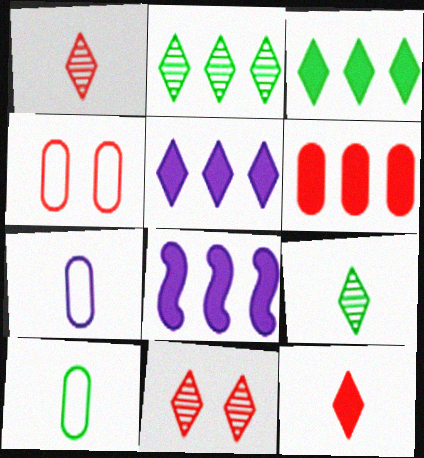[[3, 6, 8], 
[4, 8, 9], 
[8, 10, 11]]